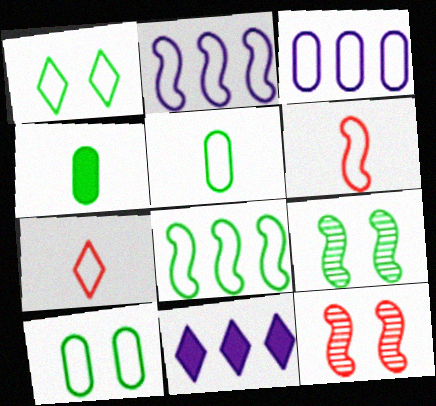[[1, 3, 6], 
[1, 5, 8], 
[2, 7, 10], 
[5, 11, 12]]